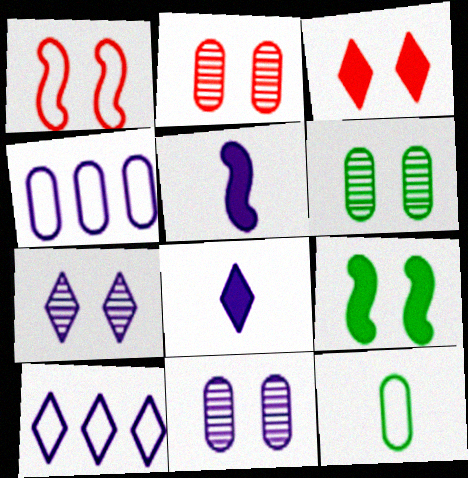[[1, 2, 3], 
[1, 10, 12], 
[2, 6, 11], 
[4, 5, 7], 
[5, 10, 11], 
[7, 8, 10]]